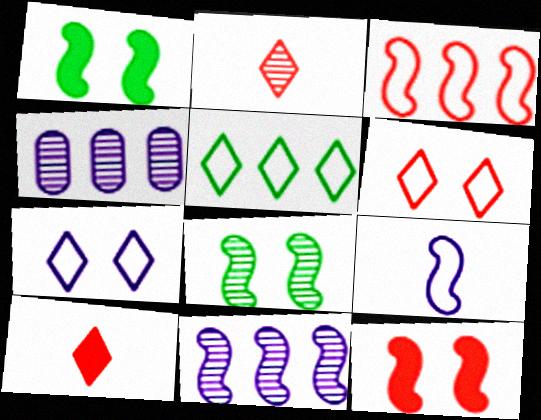[[2, 4, 8]]